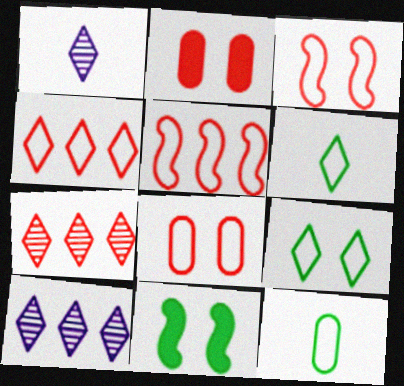[]